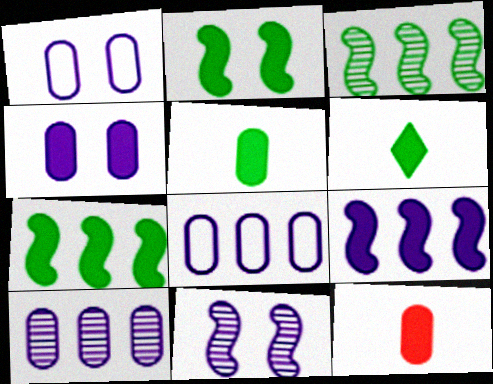[]